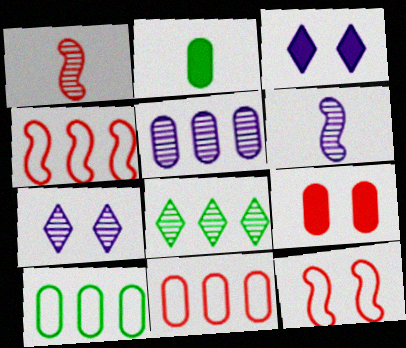[[1, 3, 10], 
[2, 4, 7], 
[5, 6, 7]]